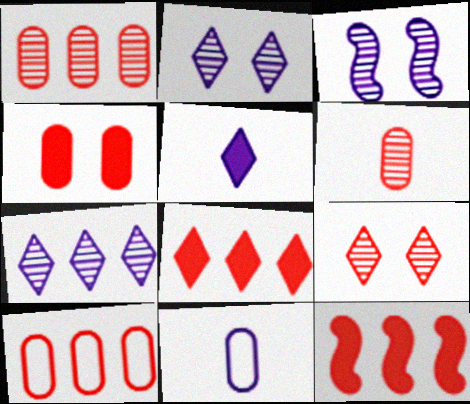[[4, 6, 10]]